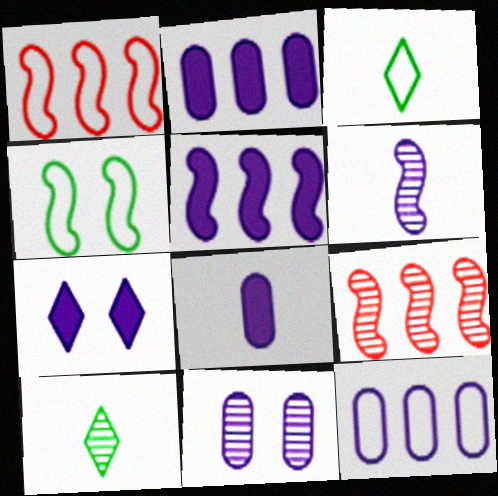[[5, 7, 8], 
[6, 7, 12], 
[8, 11, 12], 
[9, 10, 11]]